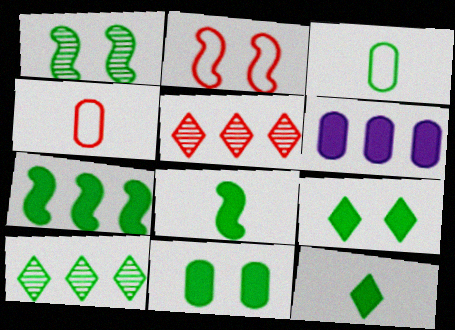[[7, 11, 12]]